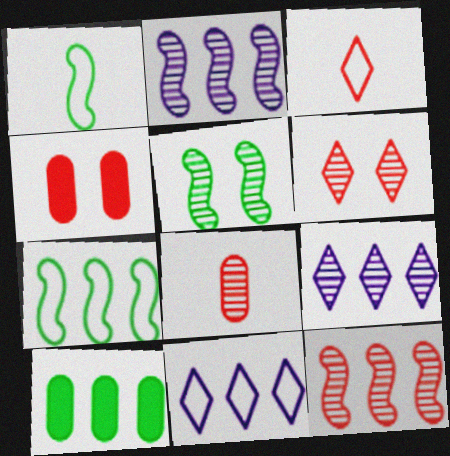[[1, 4, 9], 
[3, 4, 12], 
[5, 8, 9], 
[6, 8, 12], 
[10, 11, 12]]